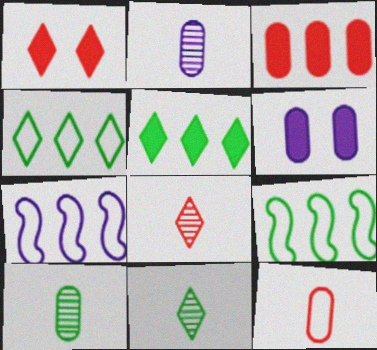[[1, 2, 9], 
[1, 7, 10], 
[6, 8, 9]]